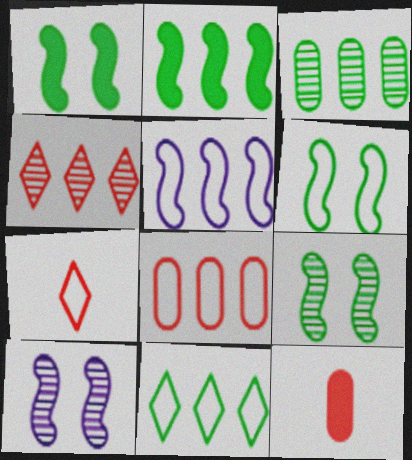[[1, 6, 9], 
[2, 3, 11], 
[5, 8, 11], 
[10, 11, 12]]